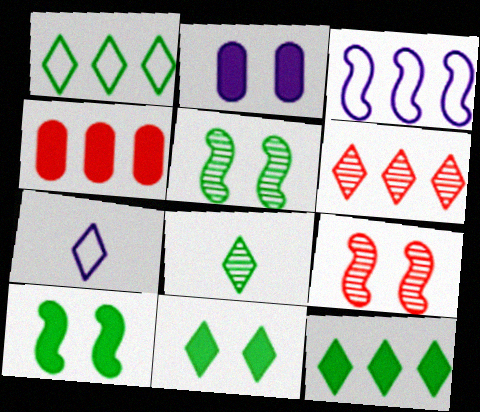[[1, 8, 11], 
[4, 5, 7], 
[6, 7, 11]]